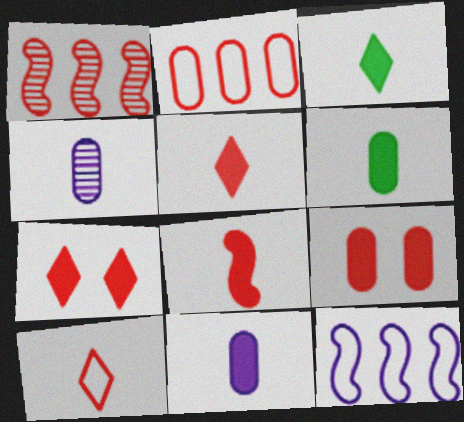[[1, 9, 10], 
[3, 8, 11]]